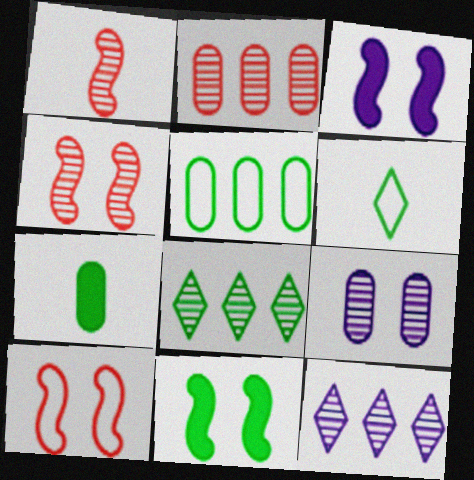[[1, 8, 9], 
[2, 3, 6], 
[7, 10, 12]]